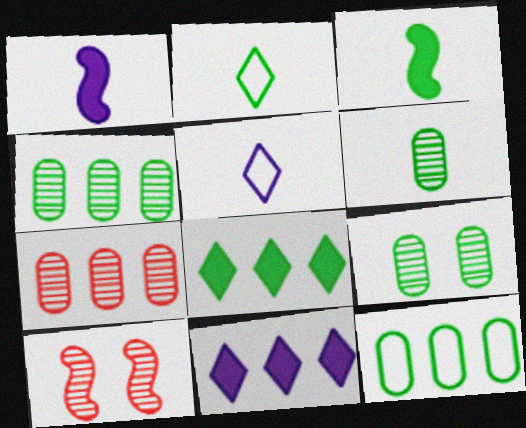[[2, 3, 6], 
[4, 6, 9]]